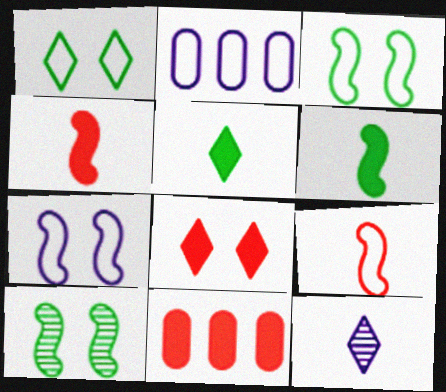[[1, 2, 9], 
[3, 11, 12], 
[4, 8, 11]]